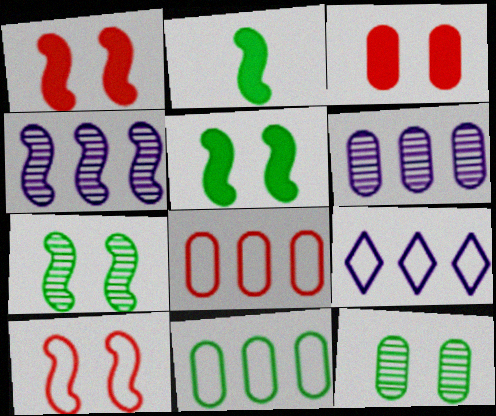[[2, 4, 10]]